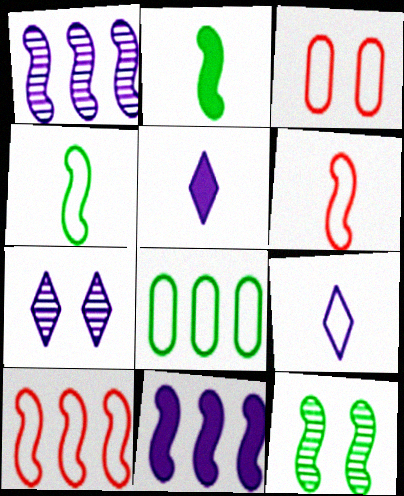[[6, 11, 12]]